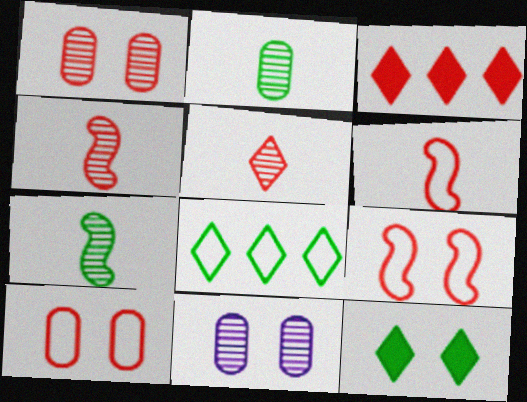[[1, 3, 6], 
[3, 4, 10], 
[9, 11, 12]]